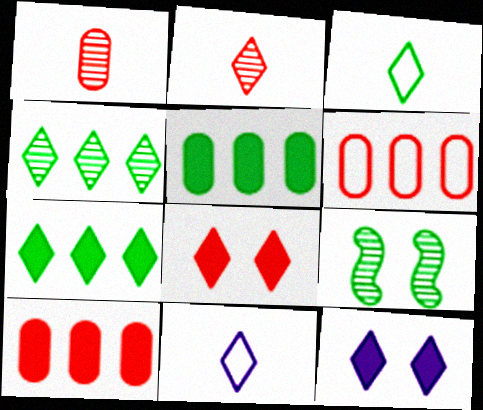[[3, 5, 9], 
[4, 8, 11], 
[9, 10, 11]]